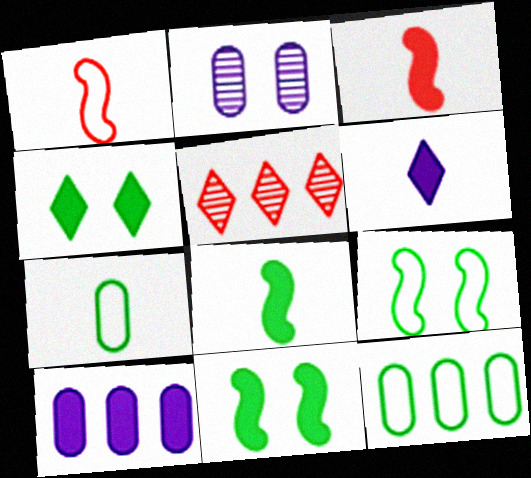[[3, 4, 10]]